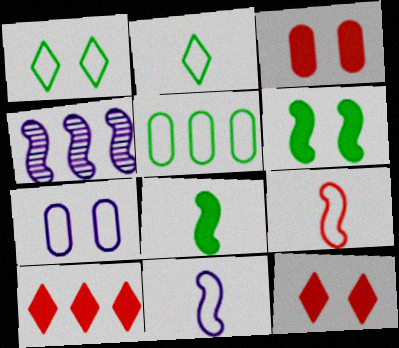[[2, 3, 4], 
[4, 5, 10], 
[4, 6, 9]]